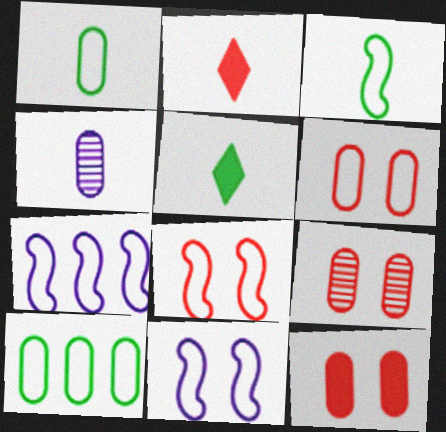[[2, 3, 4], 
[3, 7, 8], 
[4, 10, 12], 
[5, 7, 9], 
[6, 9, 12]]